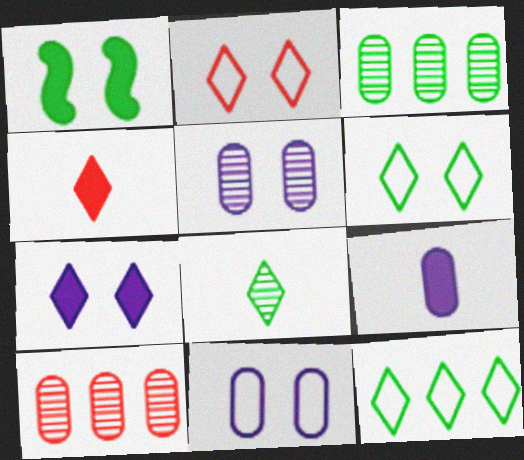[[1, 2, 5]]